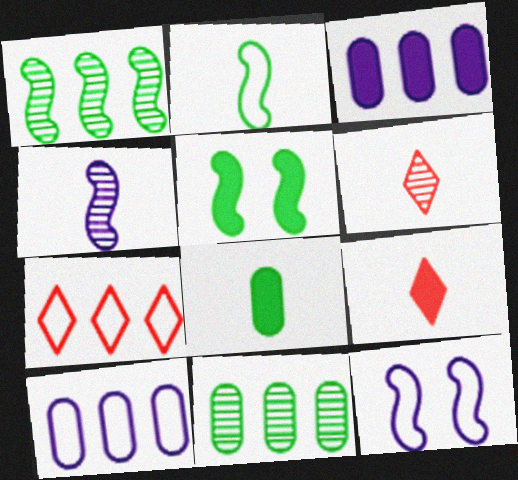[[1, 2, 5], 
[1, 3, 7], 
[3, 5, 9], 
[5, 6, 10], 
[9, 11, 12]]